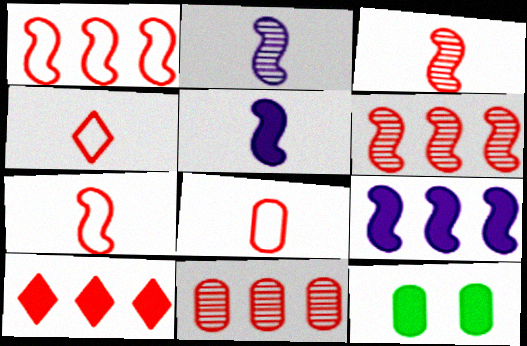[[1, 10, 11], 
[4, 7, 8], 
[5, 10, 12]]